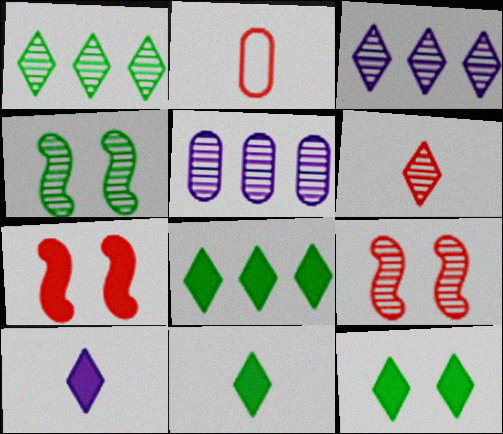[[4, 5, 6], 
[8, 11, 12]]